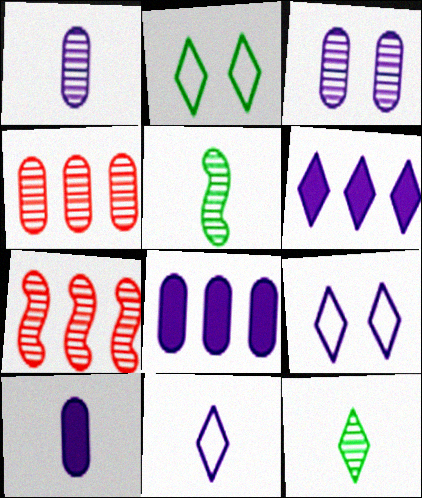[[2, 7, 10], 
[3, 7, 12]]